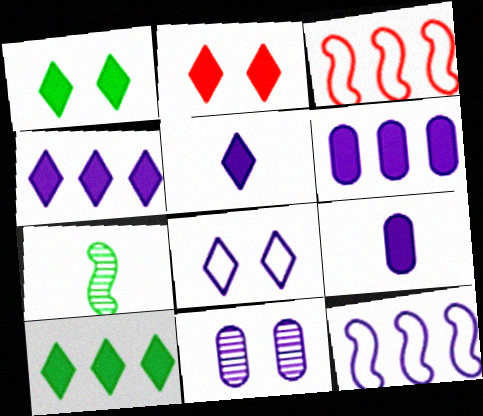[[2, 5, 10], 
[5, 11, 12]]